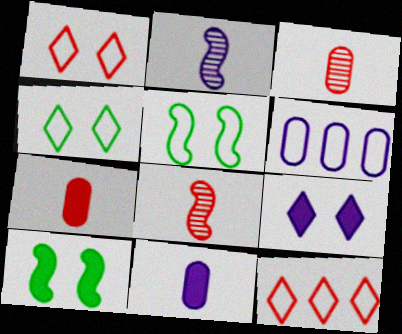[[2, 6, 9]]